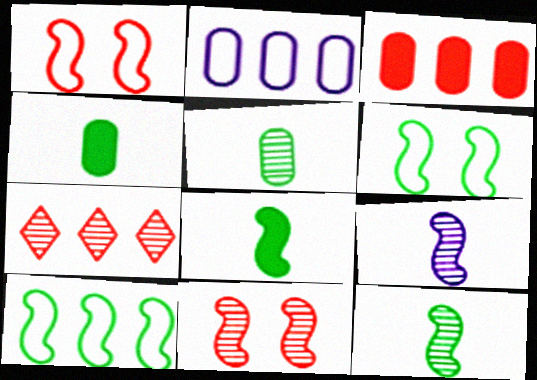[]